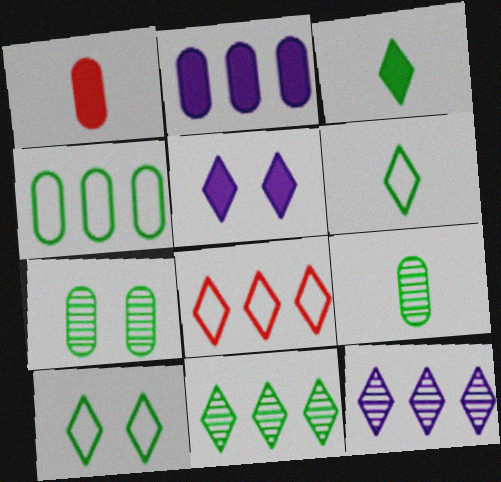[[3, 10, 11]]